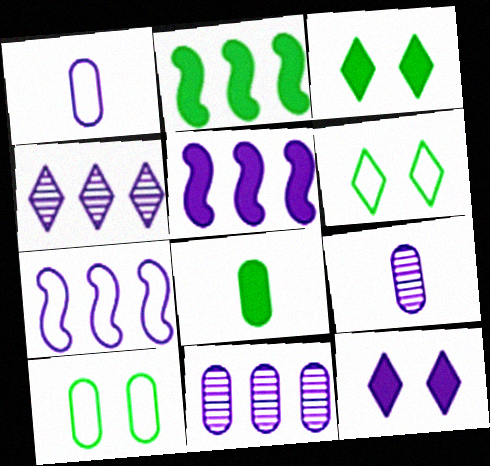[[2, 3, 8], 
[7, 9, 12]]